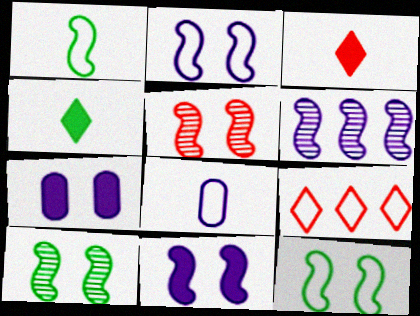[[5, 11, 12], 
[8, 9, 12]]